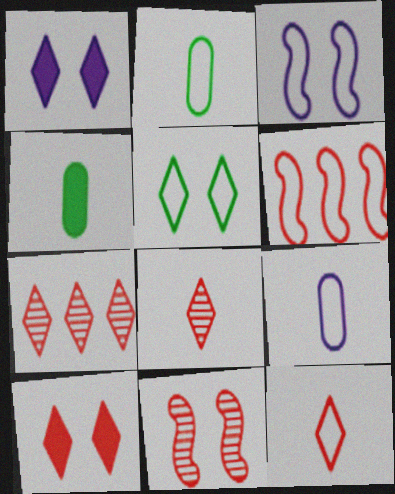[[3, 4, 7], 
[5, 6, 9], 
[7, 10, 12]]